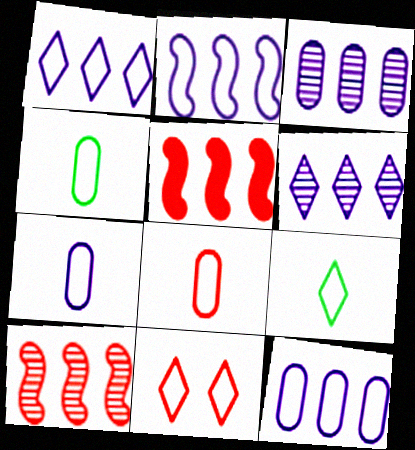[[1, 2, 12], 
[1, 9, 11], 
[2, 4, 11], 
[4, 7, 8]]